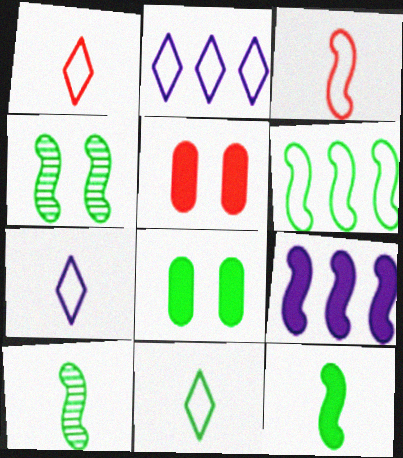[[1, 7, 11], 
[2, 5, 10], 
[3, 4, 9], 
[4, 6, 12]]